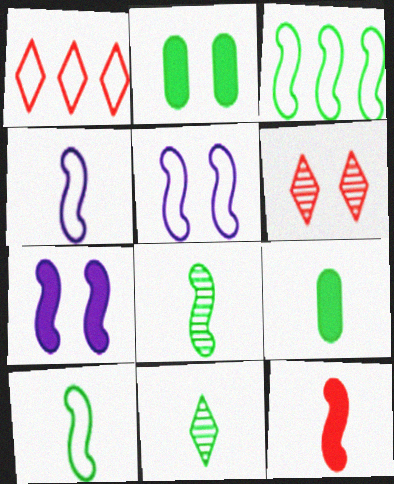[[2, 3, 11], 
[2, 5, 6], 
[4, 8, 12], 
[9, 10, 11]]